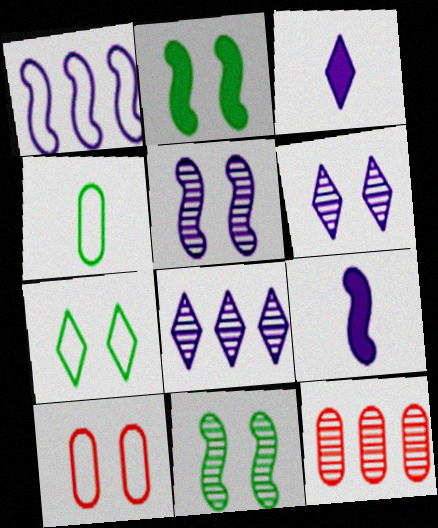[[1, 5, 9], 
[2, 6, 10], 
[7, 9, 12]]